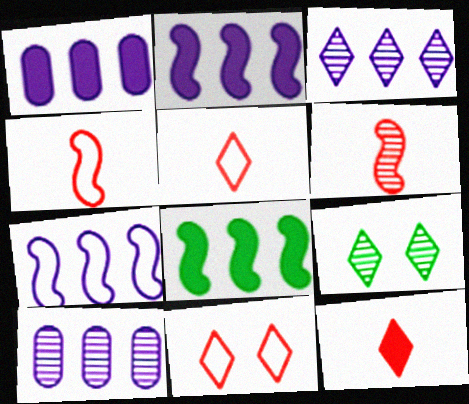[[1, 3, 7], 
[1, 4, 9], 
[6, 9, 10]]